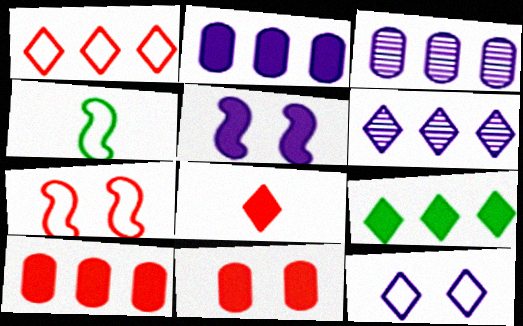[[1, 6, 9], 
[4, 6, 11]]